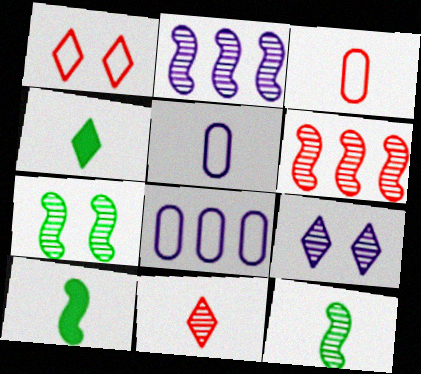[[5, 10, 11]]